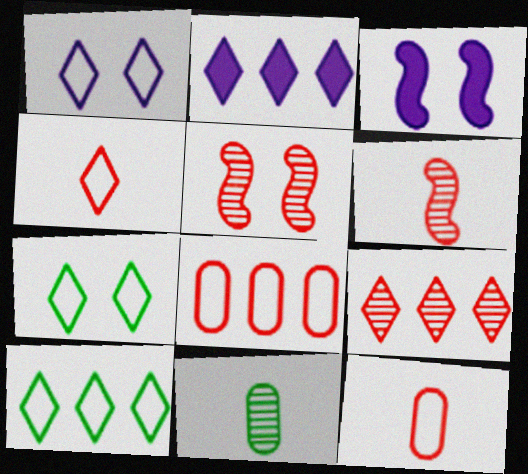[[1, 4, 10], 
[2, 9, 10]]